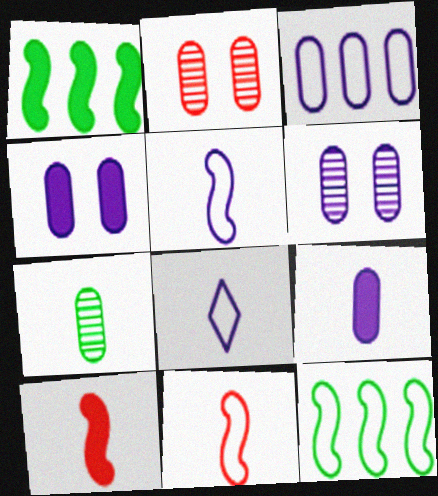[[1, 2, 8], 
[3, 6, 9], 
[7, 8, 10]]